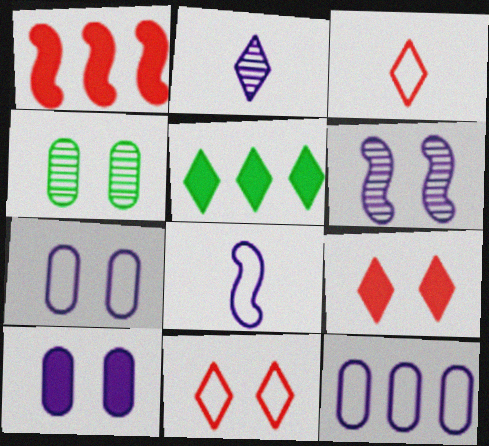[[2, 5, 11]]